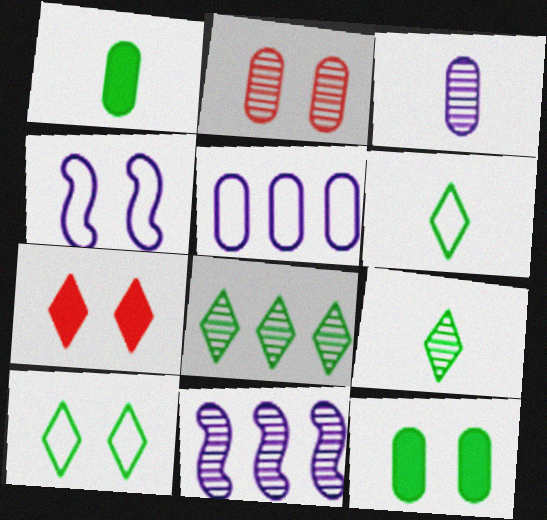[[1, 2, 5], 
[2, 9, 11]]